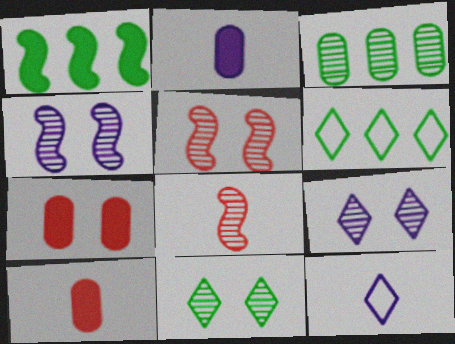[[1, 3, 6], 
[2, 5, 6], 
[3, 8, 9], 
[4, 6, 10]]